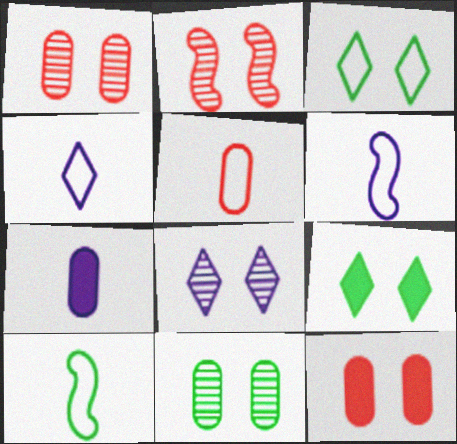[[2, 8, 11], 
[4, 5, 10]]